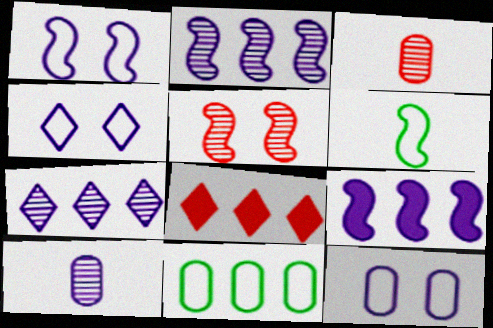[[1, 4, 12], 
[2, 8, 11], 
[4, 9, 10], 
[5, 6, 9]]